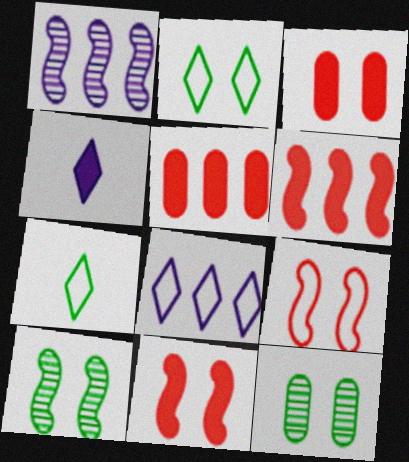[[1, 3, 7]]